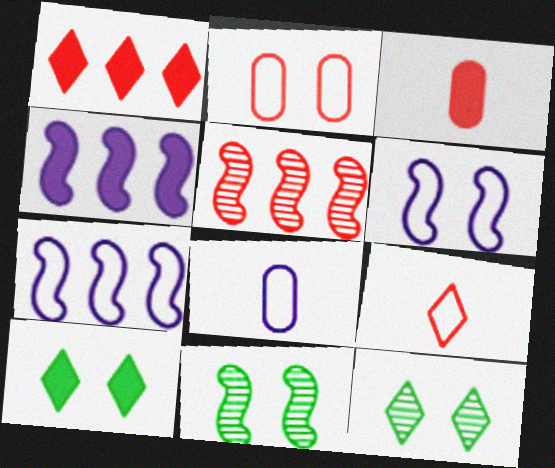[[1, 8, 11], 
[3, 4, 10], 
[3, 7, 12], 
[5, 8, 10]]